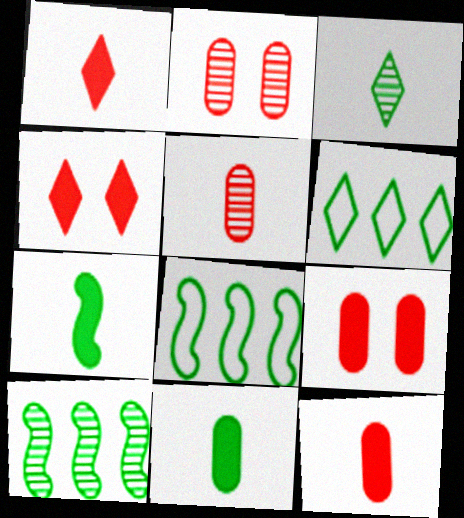[]